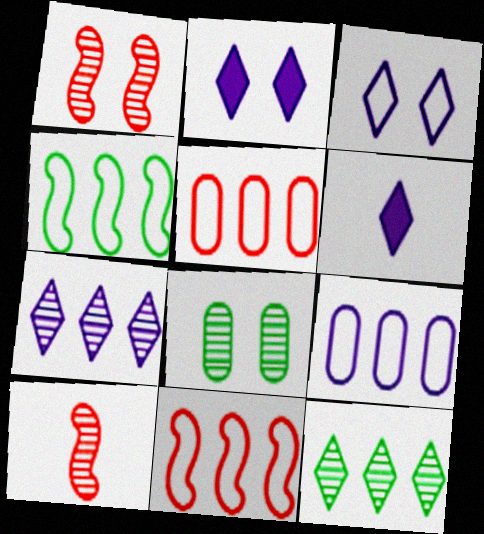[[3, 6, 7], 
[6, 8, 11], 
[7, 8, 10]]